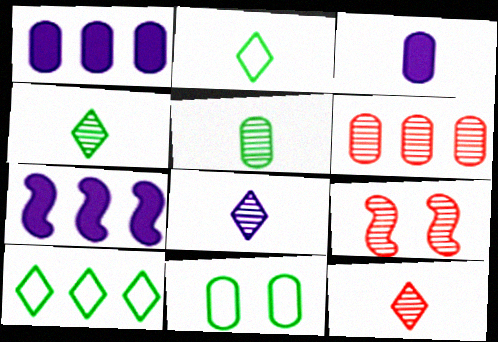[[1, 2, 9], 
[3, 6, 11], 
[3, 9, 10], 
[4, 8, 12], 
[6, 7, 10], 
[6, 9, 12], 
[7, 11, 12]]